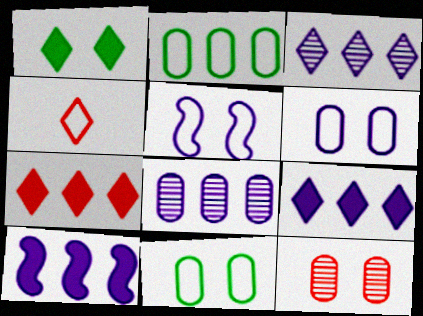[[1, 3, 4], 
[1, 5, 12], 
[2, 4, 5]]